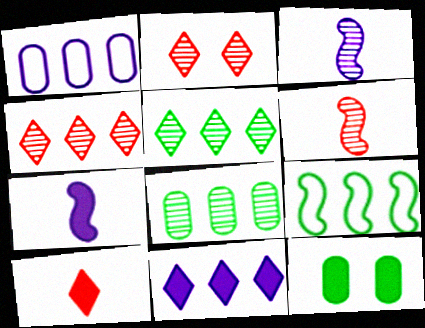[[2, 3, 8]]